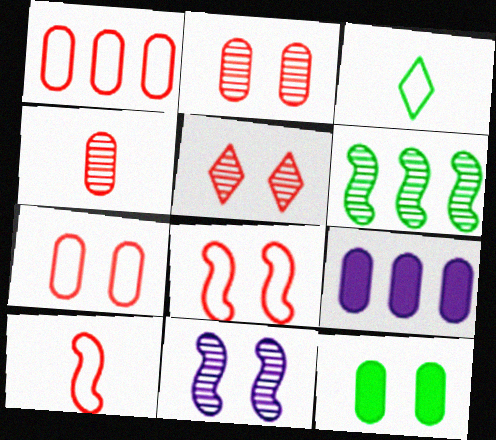[[3, 6, 12]]